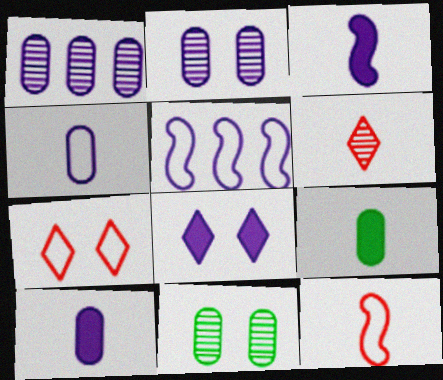[]